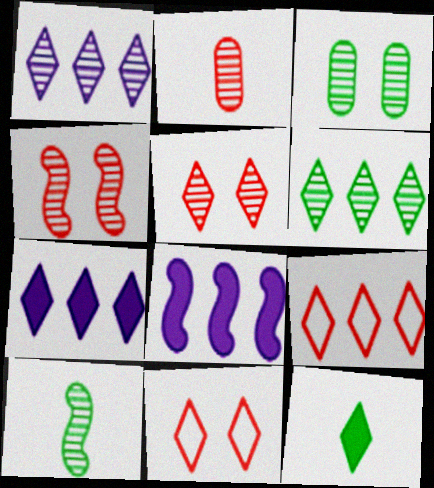[[1, 11, 12], 
[3, 6, 10], 
[6, 7, 9]]